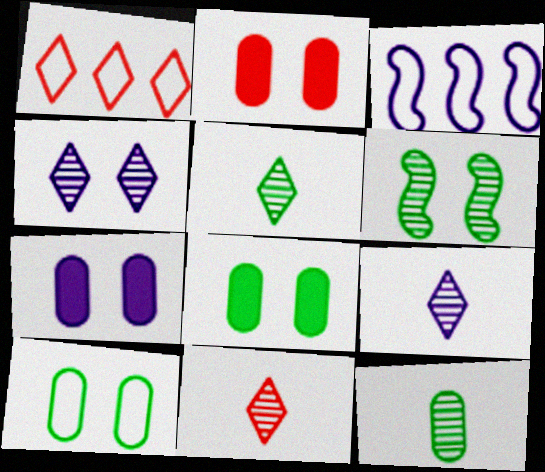[[2, 3, 5], 
[2, 7, 8], 
[3, 7, 9], 
[3, 8, 11], 
[5, 9, 11]]